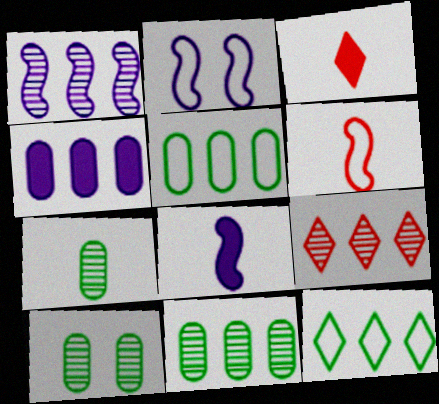[[1, 2, 8], 
[1, 9, 11], 
[2, 3, 11], 
[7, 10, 11]]